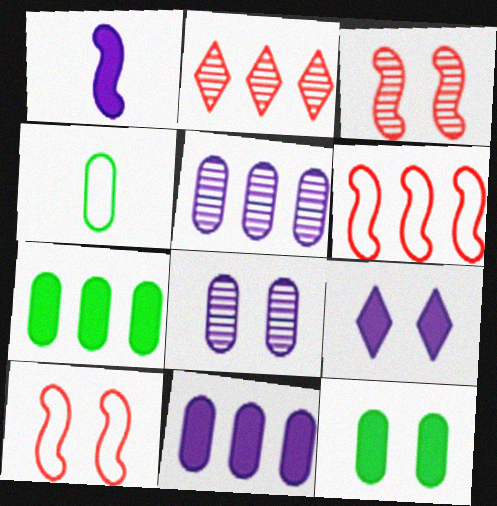[[1, 9, 11]]